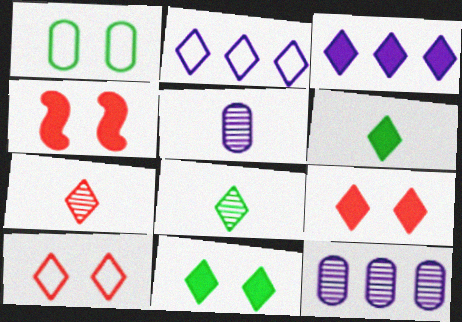[[2, 7, 11], 
[2, 8, 9], 
[3, 6, 9], 
[3, 8, 10]]